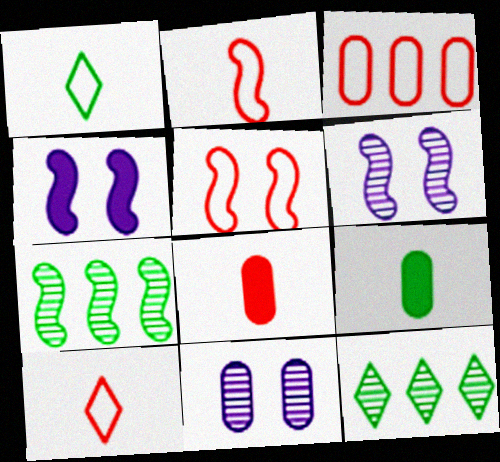[[2, 4, 7], 
[3, 5, 10], 
[3, 9, 11]]